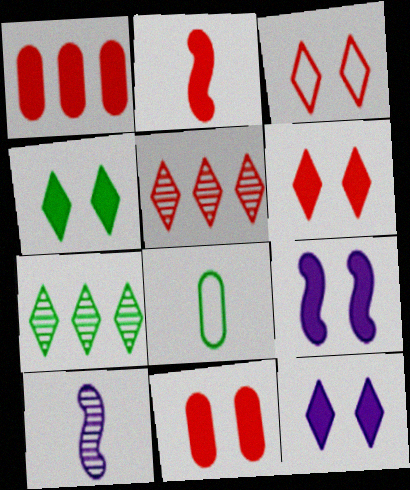[[1, 2, 6], 
[4, 6, 12], 
[4, 9, 11], 
[5, 8, 9]]